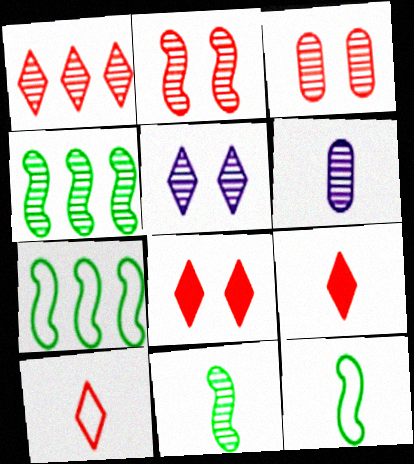[[1, 8, 10], 
[6, 7, 8], 
[6, 9, 12]]